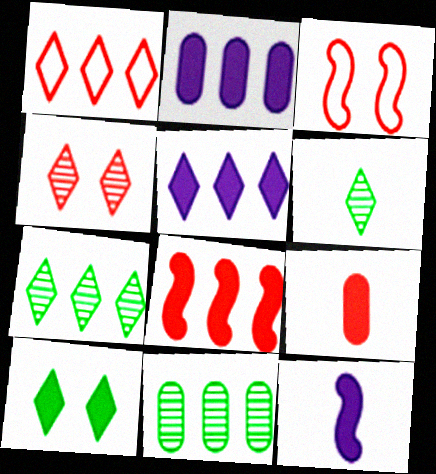[[1, 5, 7], 
[2, 3, 6]]